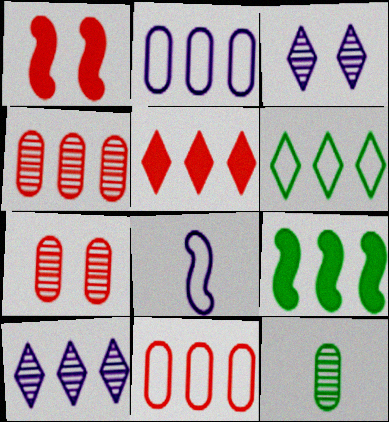[[5, 6, 10], 
[9, 10, 11]]